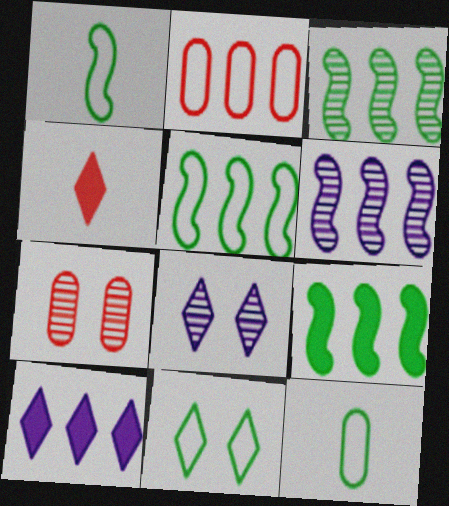[[1, 7, 10], 
[2, 3, 10], 
[3, 5, 9], 
[5, 11, 12]]